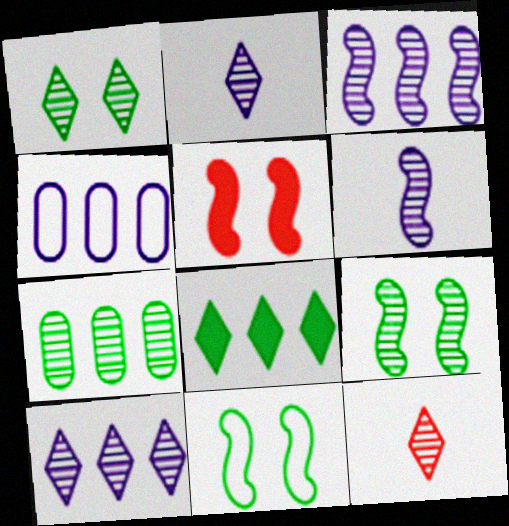[[1, 10, 12]]